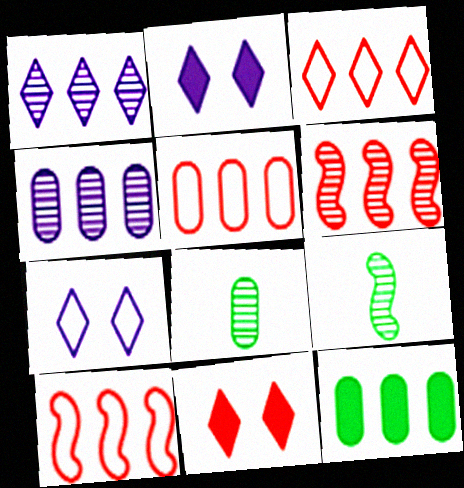[[1, 10, 12], 
[2, 5, 9], 
[2, 8, 10], 
[3, 5, 10], 
[4, 5, 12]]